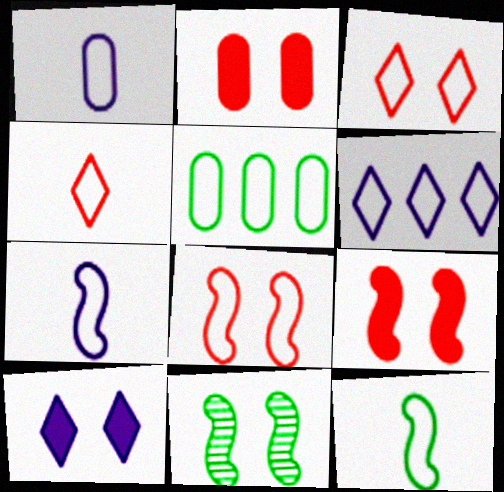[[1, 4, 12], 
[3, 5, 7]]